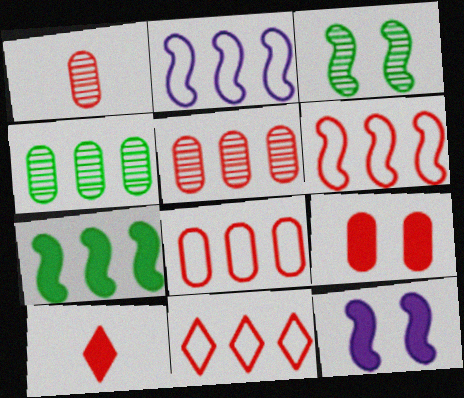[[1, 8, 9], 
[6, 8, 11]]